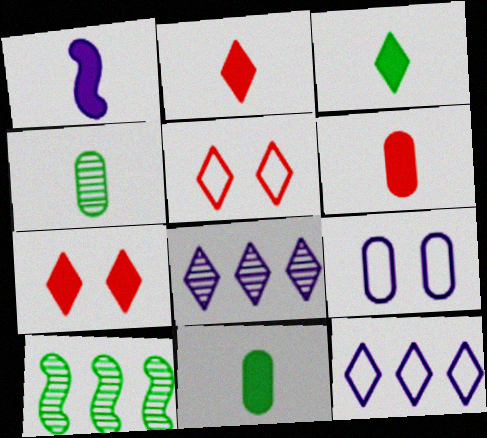[[1, 2, 11], 
[1, 3, 6], 
[1, 8, 9], 
[2, 9, 10], 
[3, 5, 8]]